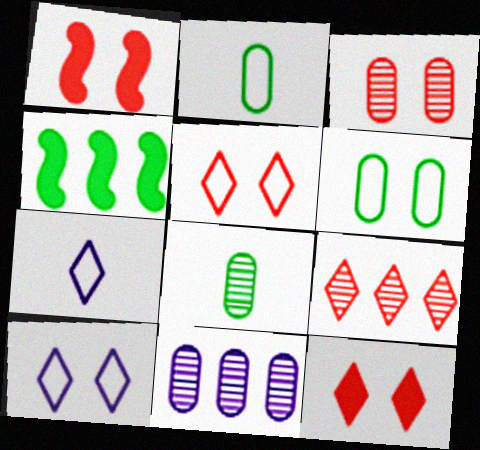[[1, 3, 5], 
[3, 4, 7], 
[3, 8, 11]]